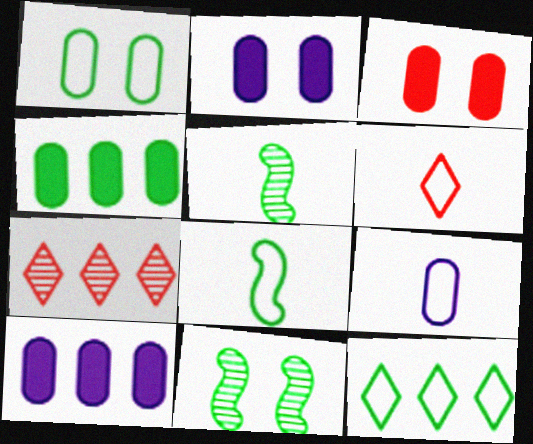[[1, 8, 12], 
[2, 7, 8], 
[6, 8, 9], 
[6, 10, 11]]